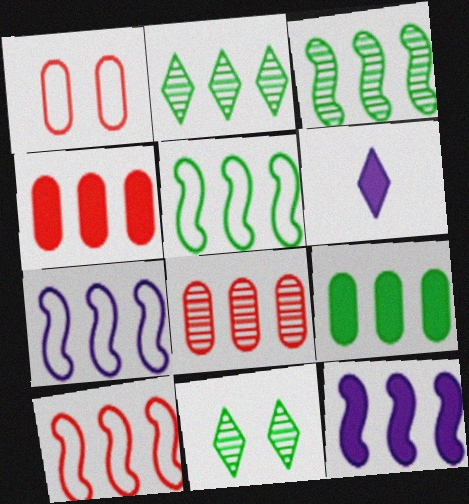[[1, 3, 6], 
[2, 4, 7], 
[2, 5, 9], 
[3, 10, 12], 
[5, 7, 10]]